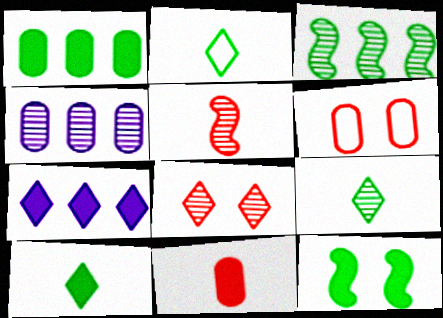[[1, 10, 12], 
[2, 7, 8], 
[2, 9, 10], 
[7, 11, 12]]